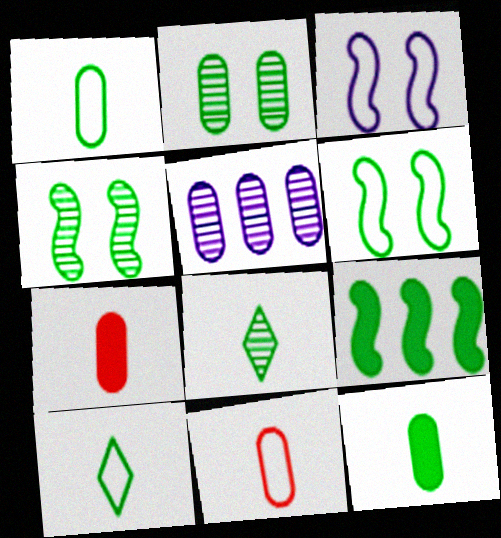[[2, 9, 10]]